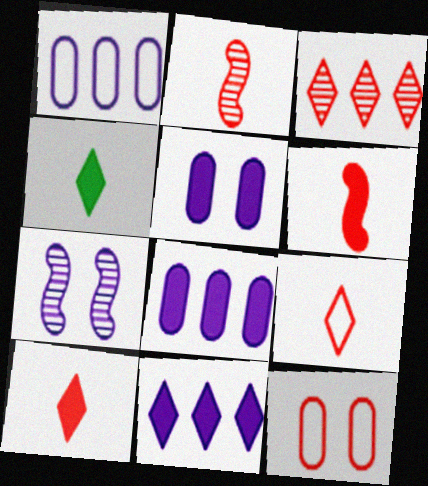[[3, 6, 12]]